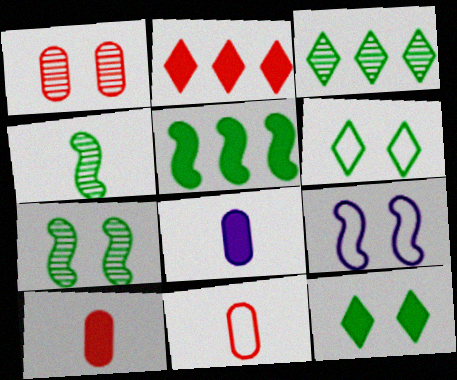[[1, 9, 12], 
[3, 9, 10]]